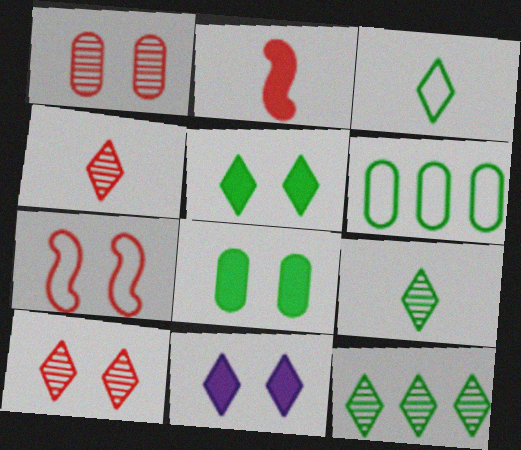[[3, 5, 12]]